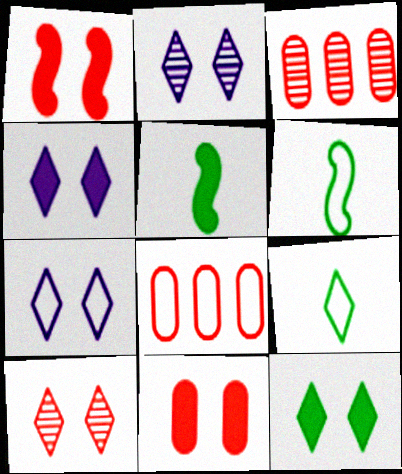[[2, 4, 7], 
[2, 5, 8], 
[3, 4, 6], 
[3, 5, 7], 
[6, 7, 8], 
[7, 10, 12]]